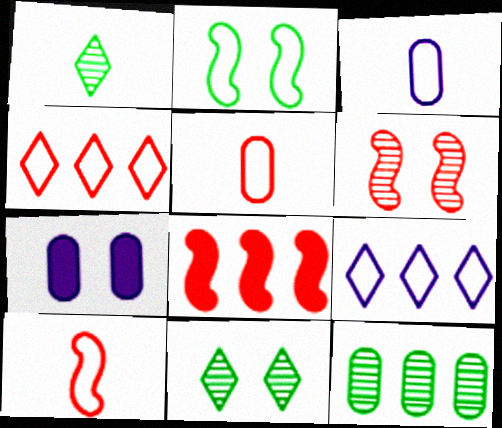[[2, 3, 4], 
[2, 5, 9], 
[3, 8, 11], 
[5, 7, 12], 
[6, 8, 10], 
[8, 9, 12]]